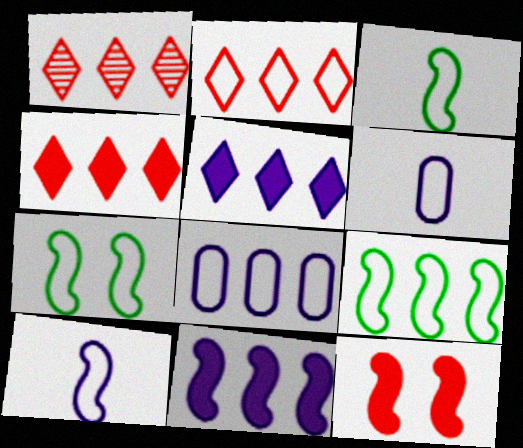[[1, 2, 4], 
[2, 6, 7], 
[2, 8, 9], 
[3, 7, 9]]